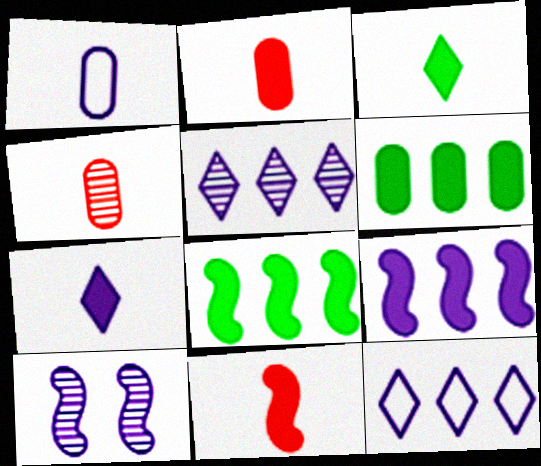[]